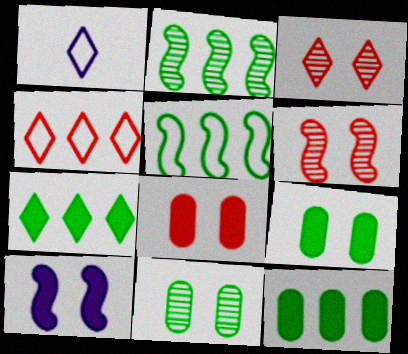[[1, 2, 8], 
[1, 3, 7], 
[1, 6, 12]]